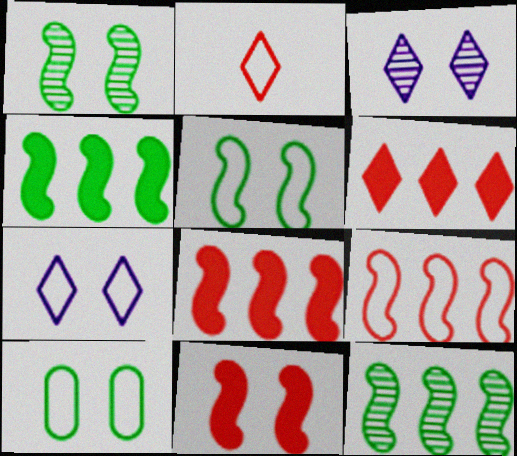[[3, 10, 11]]